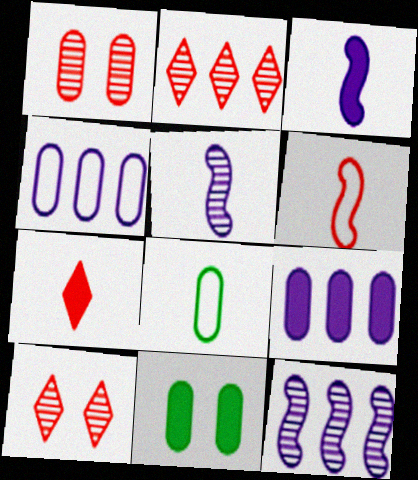[[1, 8, 9], 
[5, 7, 8]]